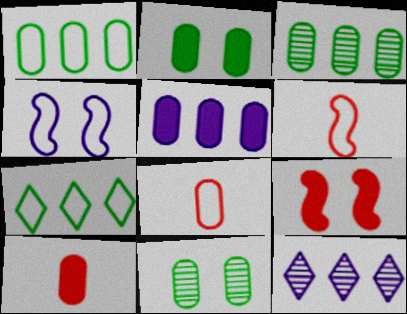[[2, 5, 10], 
[2, 6, 12], 
[4, 7, 8], 
[5, 8, 11]]